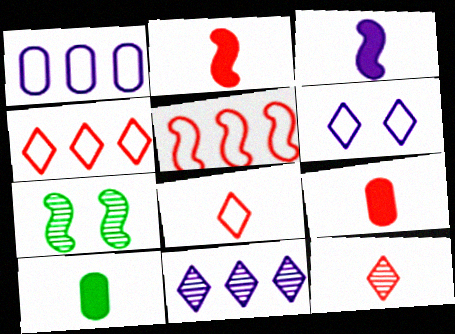[[3, 5, 7]]